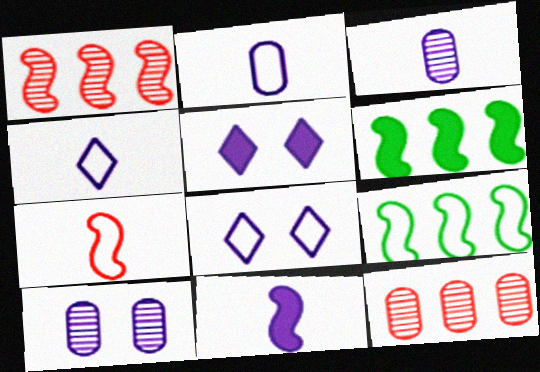[[3, 4, 11]]